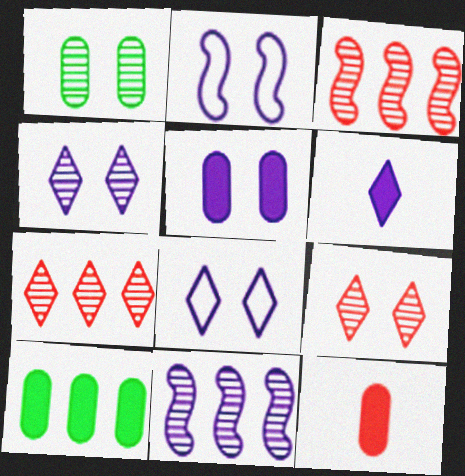[[2, 4, 5], 
[5, 10, 12]]